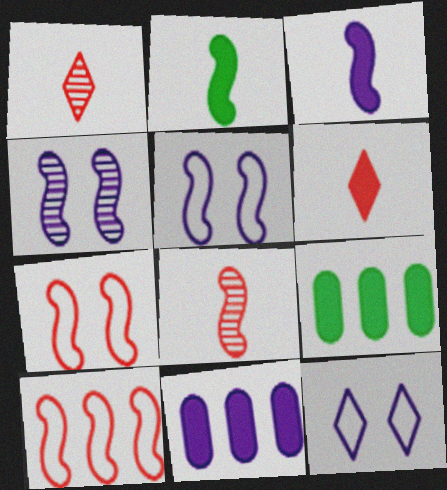[[1, 5, 9], 
[2, 4, 10], 
[8, 9, 12]]